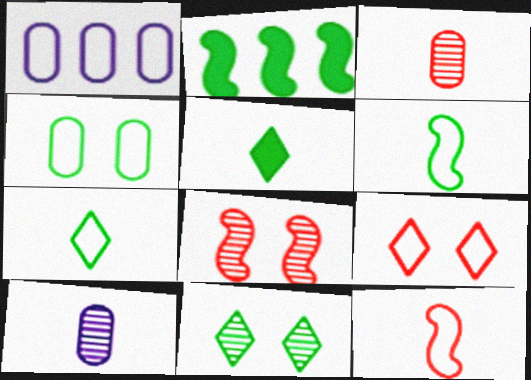[[1, 5, 8], 
[1, 6, 9], 
[2, 9, 10], 
[5, 10, 12]]